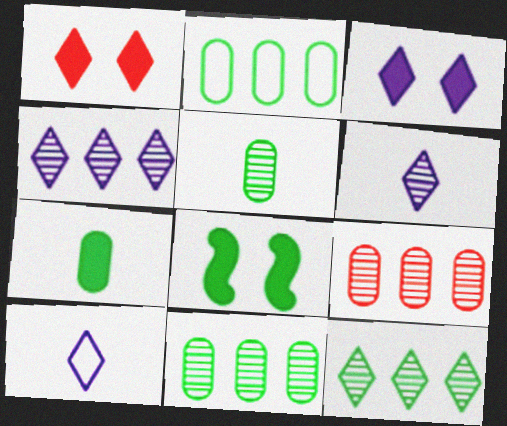[[1, 10, 12], 
[3, 4, 10], 
[8, 9, 10]]